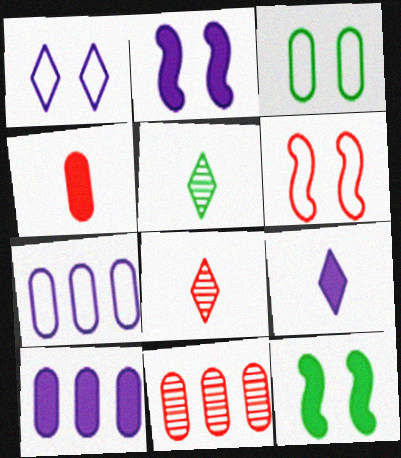[[1, 3, 6], 
[2, 9, 10], 
[5, 6, 10], 
[7, 8, 12]]